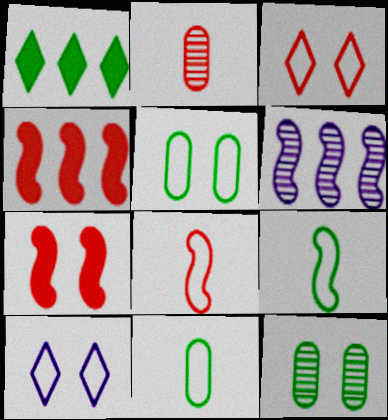[[1, 9, 12], 
[2, 3, 4], 
[6, 7, 9], 
[7, 10, 12]]